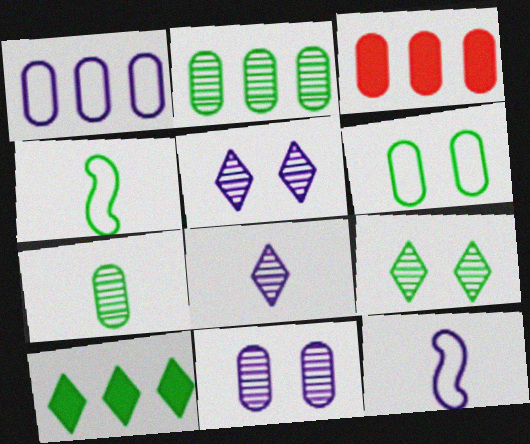[[1, 2, 3], 
[3, 4, 5], 
[3, 9, 12]]